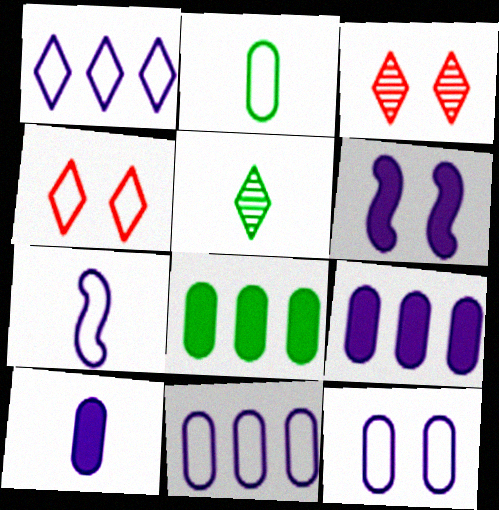[[1, 7, 12], 
[3, 7, 8]]